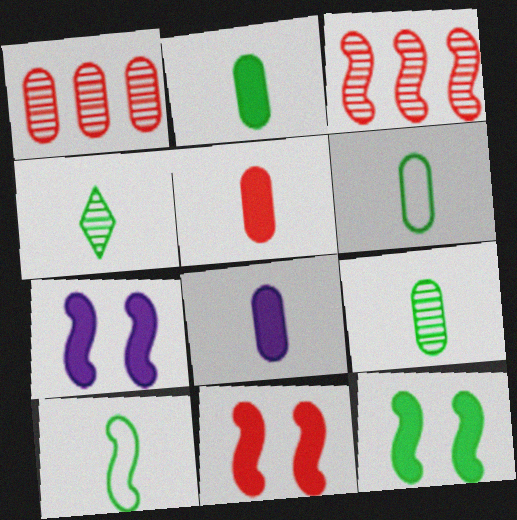[[2, 4, 10], 
[2, 5, 8], 
[2, 6, 9], 
[3, 7, 10], 
[7, 11, 12]]